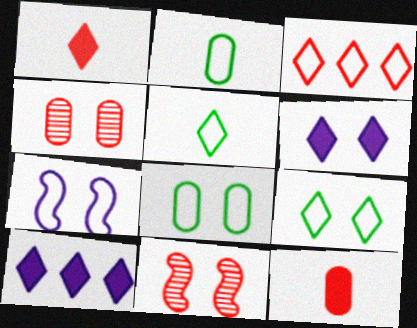[[2, 3, 7], 
[2, 10, 11], 
[3, 11, 12], 
[6, 8, 11]]